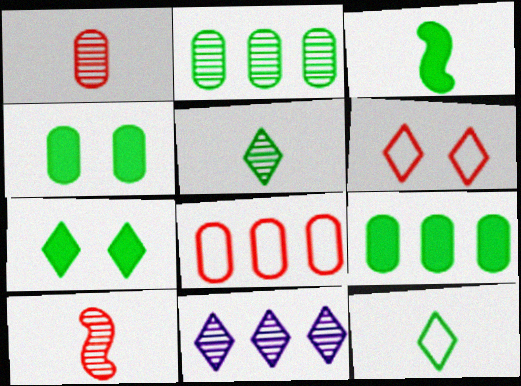[[3, 7, 9]]